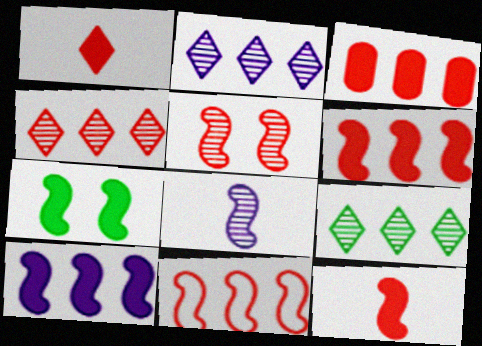[[2, 4, 9], 
[3, 4, 11], 
[5, 11, 12], 
[7, 8, 11], 
[7, 10, 12]]